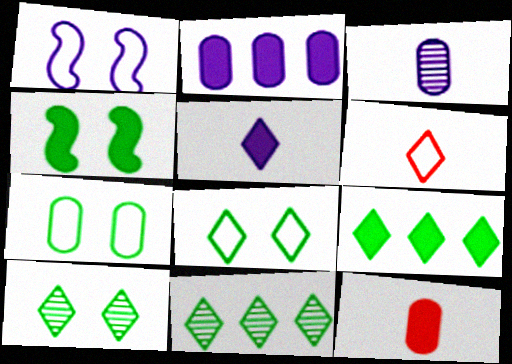[[1, 11, 12], 
[4, 7, 10]]